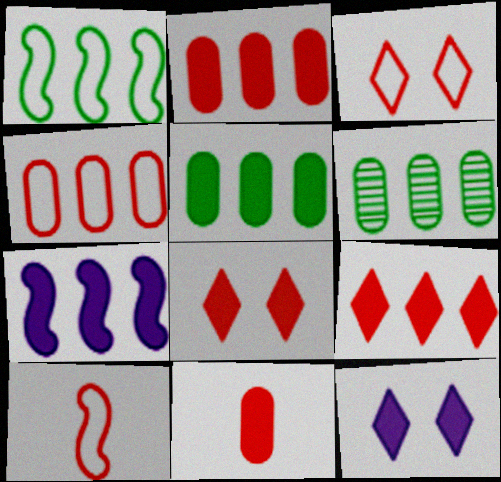[[3, 4, 10], 
[5, 7, 9], 
[6, 10, 12]]